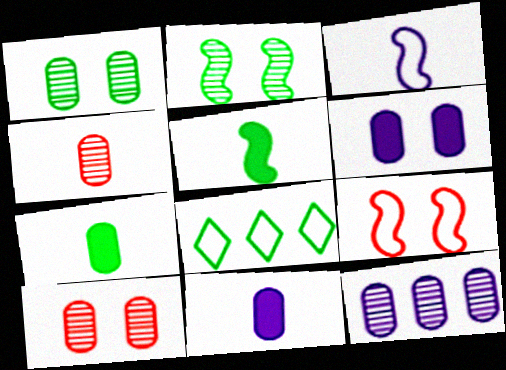[[1, 4, 12], 
[1, 5, 8], 
[2, 7, 8]]